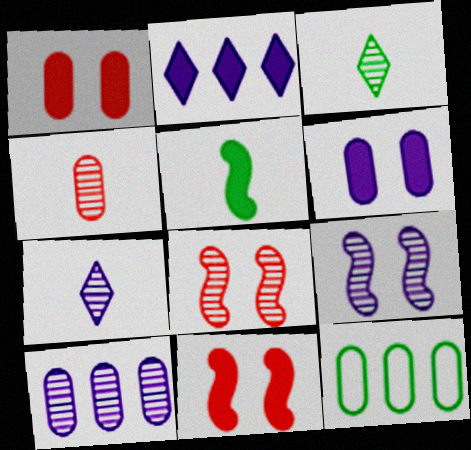[[1, 2, 5], 
[3, 8, 10], 
[4, 6, 12], 
[7, 9, 10], 
[7, 11, 12]]